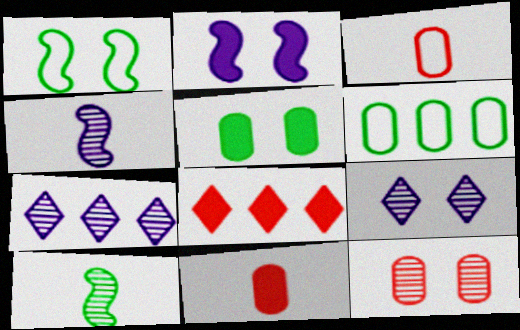[[1, 7, 11], 
[7, 10, 12]]